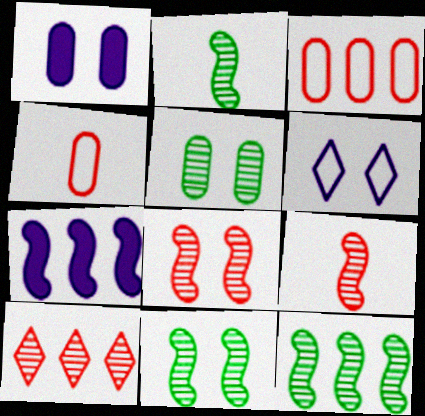[[2, 11, 12]]